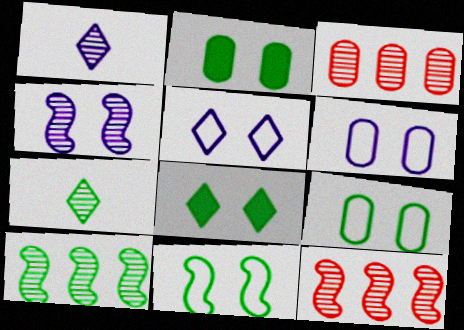[[3, 4, 7]]